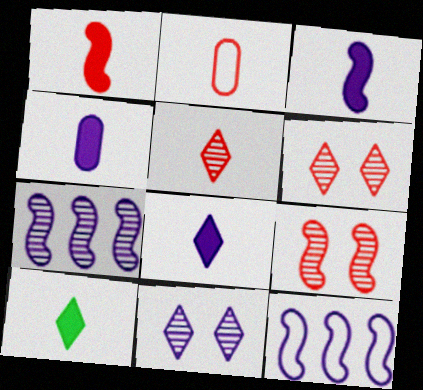[[1, 2, 5], 
[1, 4, 10], 
[3, 4, 8], 
[4, 11, 12]]